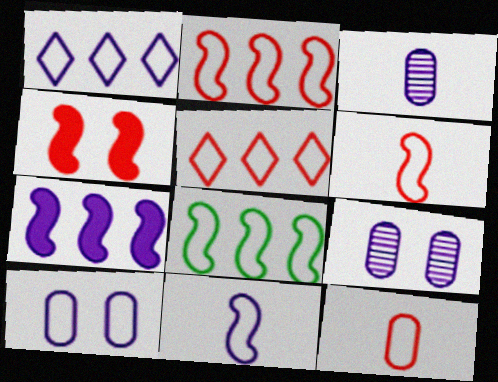[[1, 10, 11]]